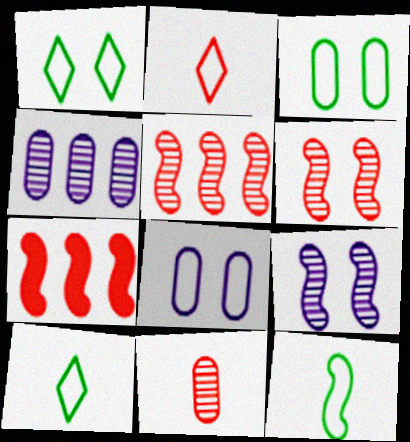[[7, 9, 12]]